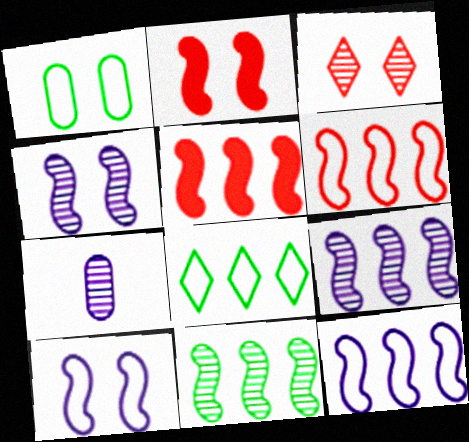[[2, 7, 8], 
[3, 7, 11], 
[5, 11, 12]]